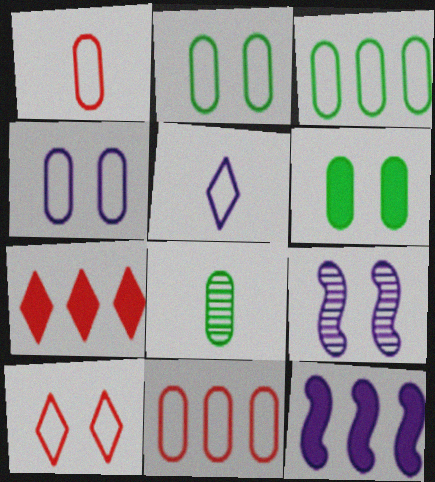[[1, 3, 4], 
[3, 6, 8], 
[6, 9, 10], 
[8, 10, 12]]